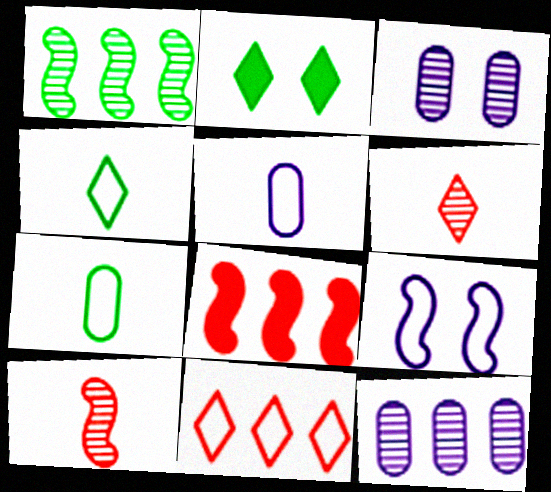[[1, 2, 7], 
[1, 3, 6], 
[3, 4, 8], 
[7, 9, 11]]